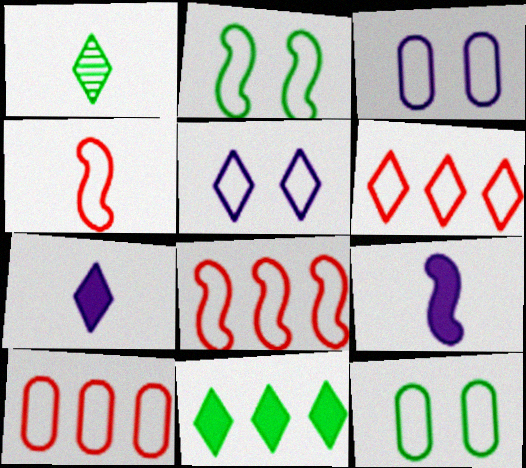[[6, 8, 10]]